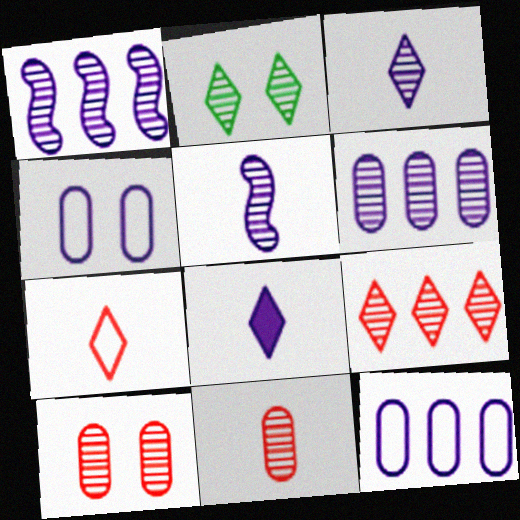[[1, 2, 11], 
[1, 4, 8], 
[2, 3, 9]]